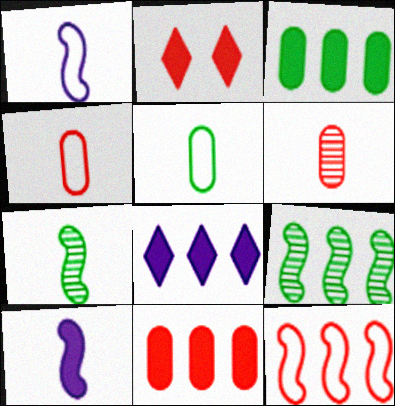[[2, 3, 10], 
[2, 6, 12]]